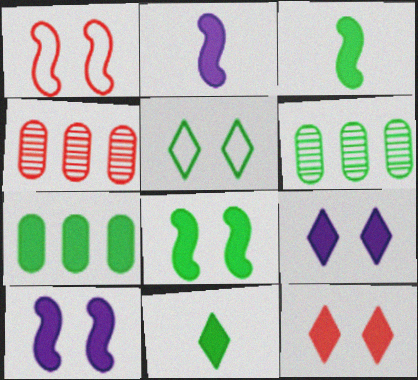[[2, 4, 5], 
[2, 7, 12], 
[3, 5, 6], 
[7, 8, 11]]